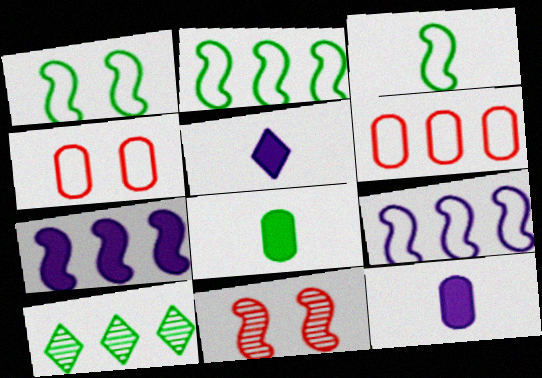[[1, 2, 3], 
[1, 8, 10], 
[3, 7, 11], 
[6, 7, 10]]